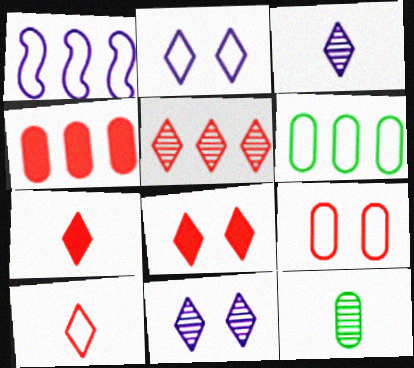[[1, 8, 12], 
[5, 8, 10]]